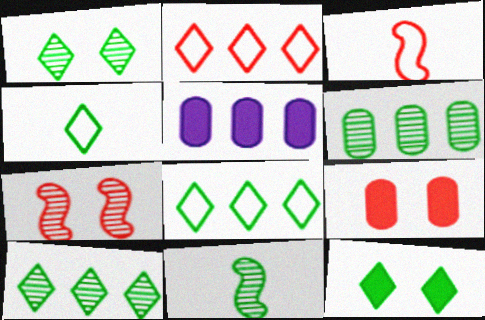[[1, 3, 5], 
[1, 6, 11], 
[4, 5, 7], 
[4, 10, 12]]